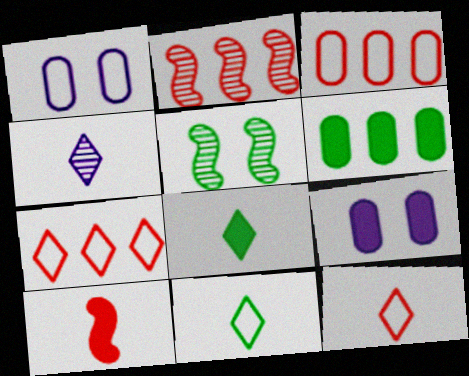[[1, 2, 8], 
[2, 9, 11], 
[4, 8, 12], 
[5, 6, 11]]